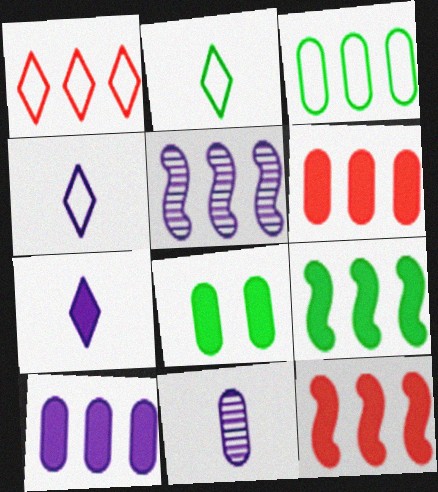[[7, 8, 12]]